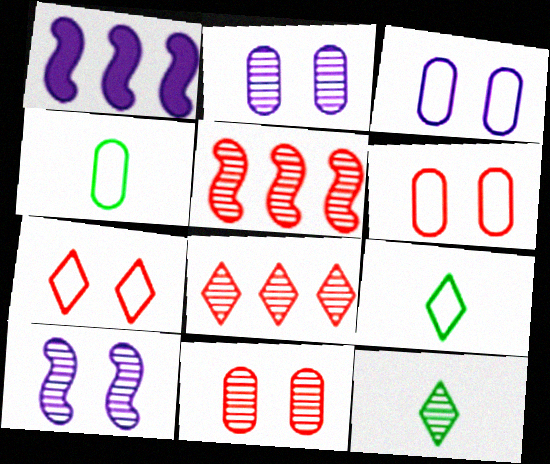[[1, 6, 12], 
[1, 9, 11], 
[2, 5, 12]]